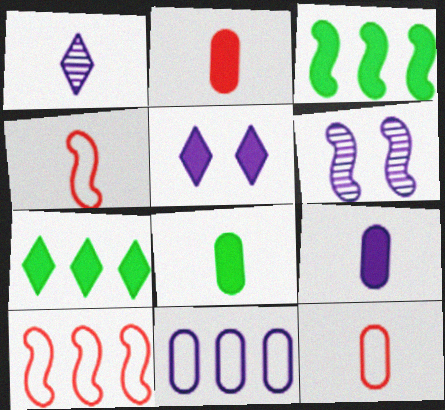[[1, 4, 8], 
[2, 3, 5], 
[2, 8, 9], 
[3, 4, 6], 
[6, 7, 12]]